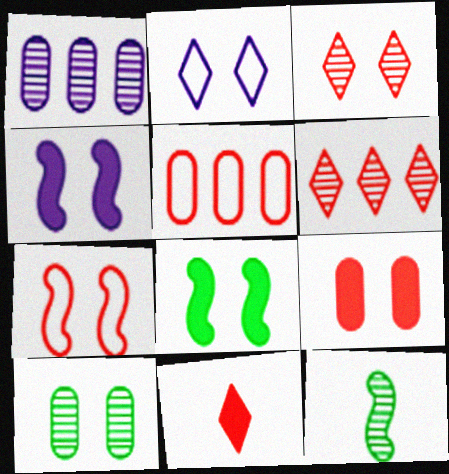[[1, 3, 12], 
[3, 7, 9]]